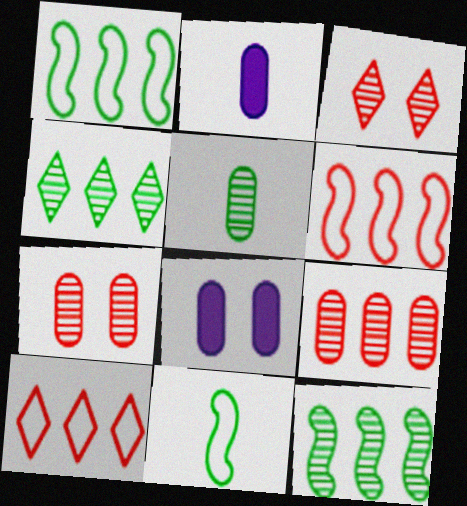[[1, 2, 3]]